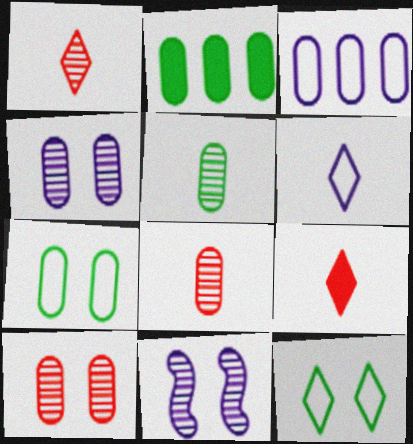[[2, 5, 7]]